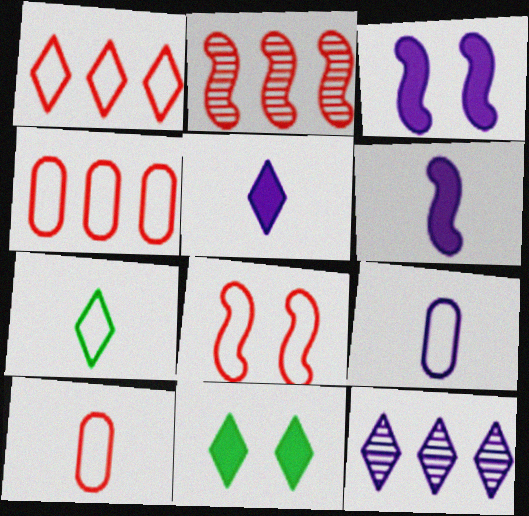[[1, 8, 10], 
[2, 9, 11], 
[3, 9, 12]]